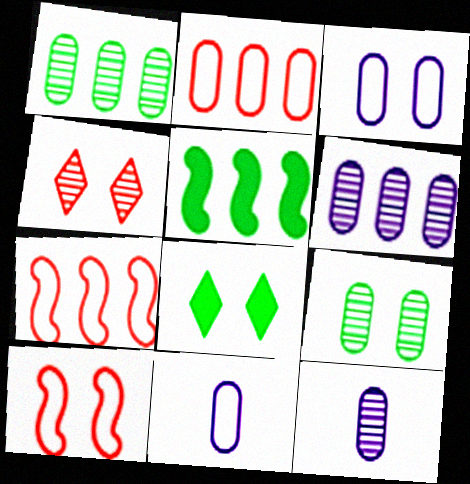[[4, 5, 11], 
[7, 8, 12]]